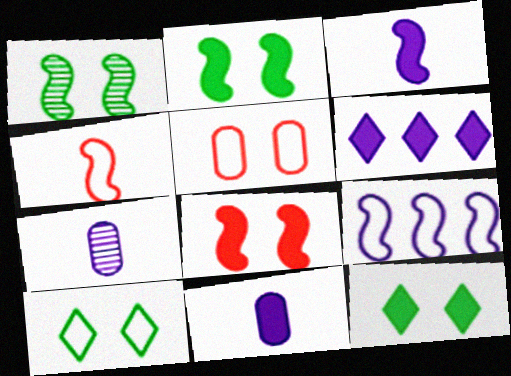[]